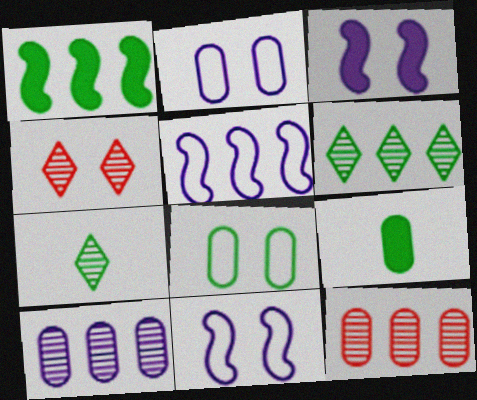[[1, 7, 8], 
[2, 9, 12], 
[3, 4, 8], 
[4, 5, 9]]